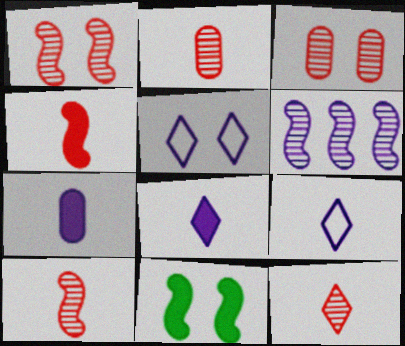[[2, 10, 12], 
[3, 5, 11], 
[5, 6, 7]]